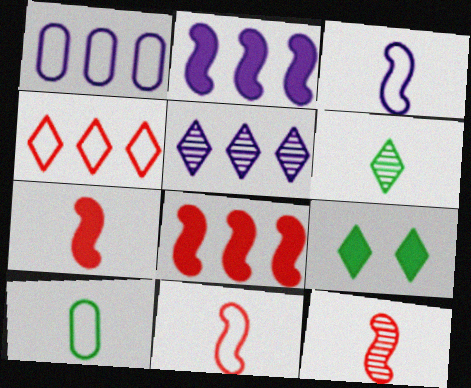[[1, 2, 5], 
[1, 9, 12], 
[7, 11, 12]]